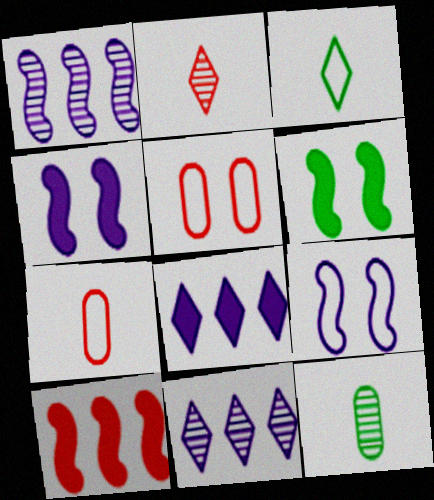[[2, 5, 10], 
[6, 7, 11]]